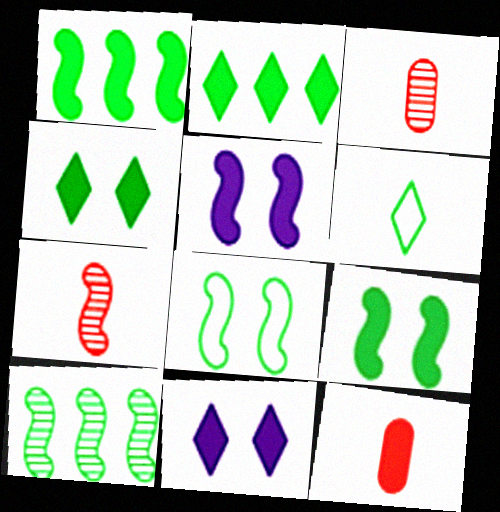[[1, 11, 12], 
[2, 5, 12]]